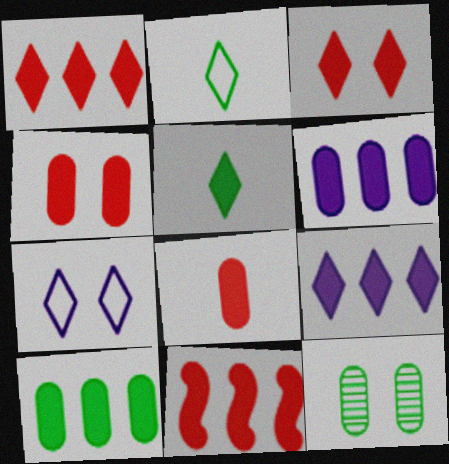[[3, 5, 9], 
[3, 8, 11], 
[9, 10, 11]]